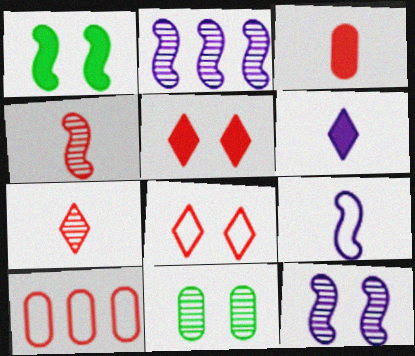[[2, 7, 11], 
[4, 5, 10]]